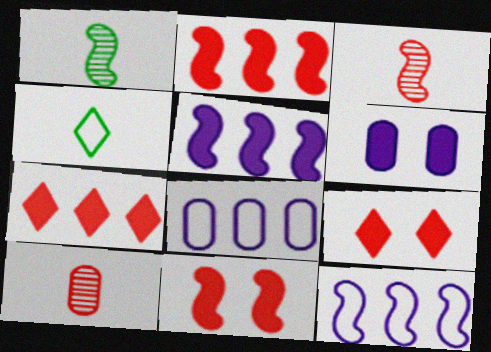[[1, 8, 9], 
[1, 11, 12]]